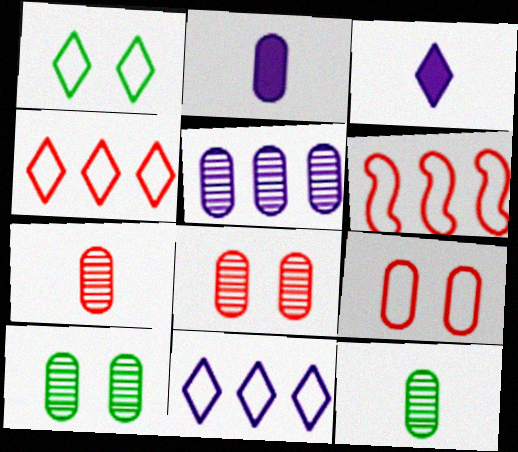[[3, 6, 10], 
[5, 7, 10], 
[5, 8, 12]]